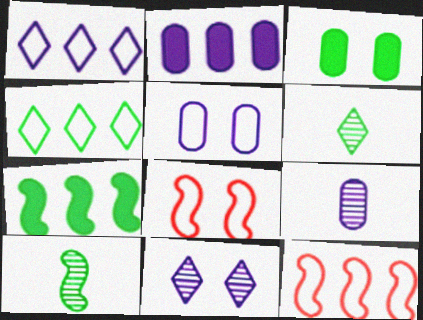[[2, 5, 9], 
[2, 6, 8], 
[3, 4, 10], 
[3, 8, 11]]